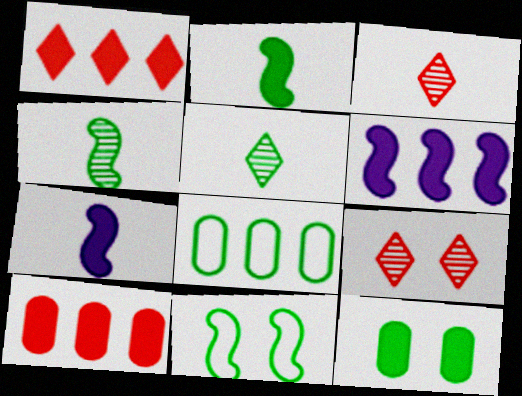[[1, 7, 12], 
[7, 8, 9]]